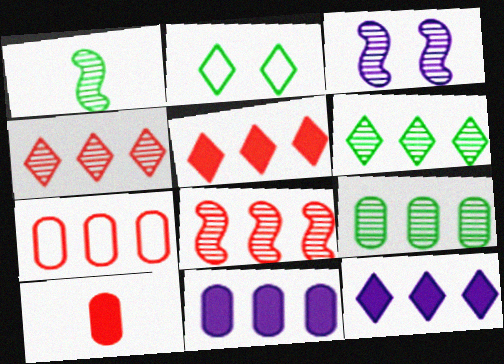[[1, 3, 8], 
[5, 7, 8], 
[7, 9, 11]]